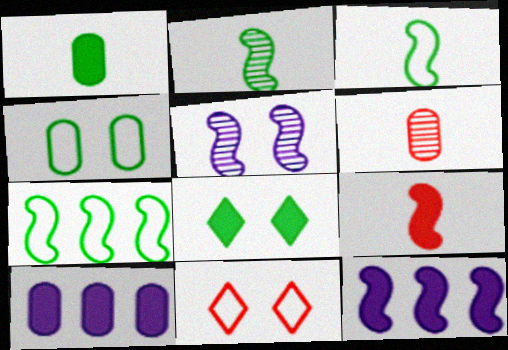[[2, 10, 11], 
[4, 6, 10], 
[5, 7, 9], 
[8, 9, 10]]